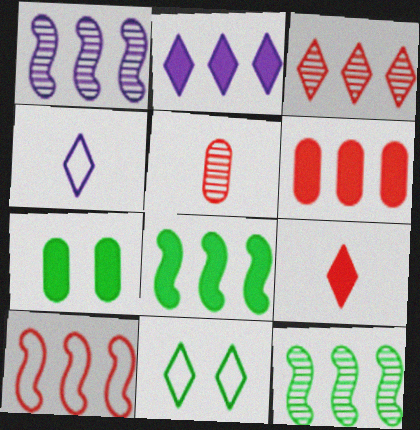[[1, 8, 10], 
[2, 6, 8], 
[3, 6, 10]]